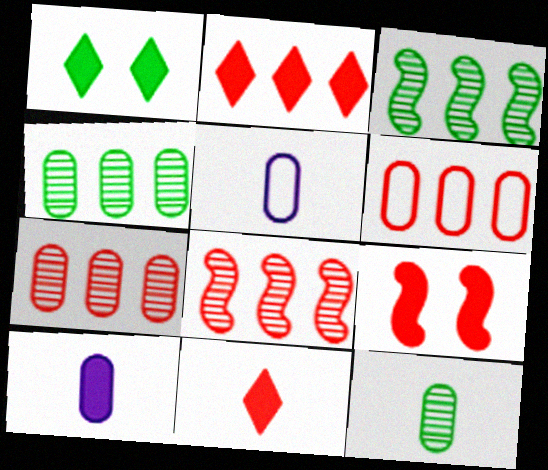[[1, 5, 8], 
[2, 6, 8]]